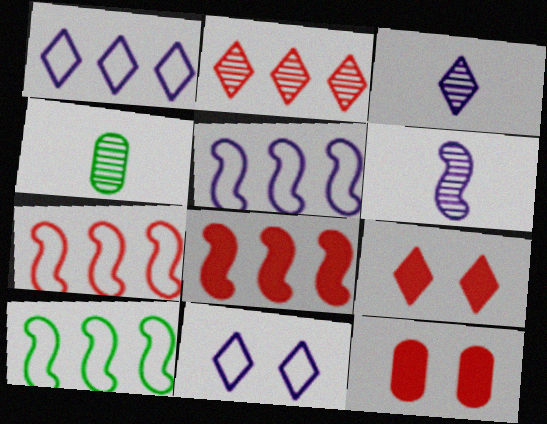[[3, 10, 12], 
[4, 5, 9], 
[4, 8, 11], 
[5, 7, 10]]